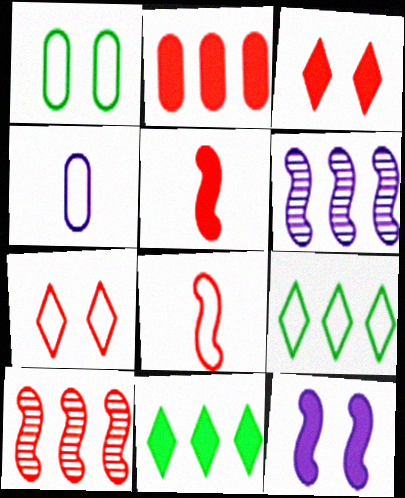[[2, 3, 5], 
[2, 6, 9]]